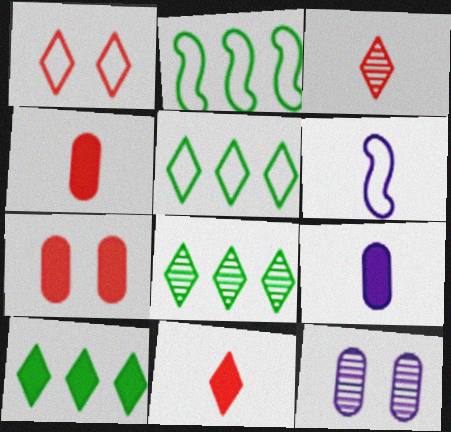[[2, 11, 12], 
[5, 8, 10], 
[6, 7, 8]]